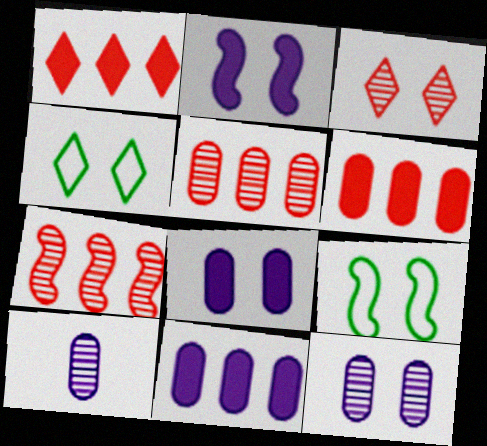[[1, 9, 10], 
[3, 8, 9]]